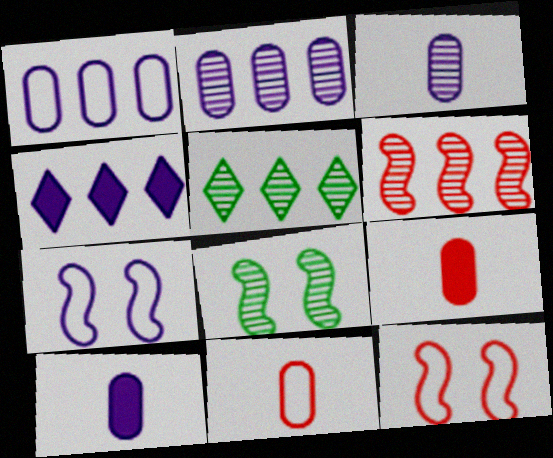[[2, 5, 6], 
[3, 4, 7], 
[4, 8, 11], 
[5, 7, 9], 
[5, 10, 12]]